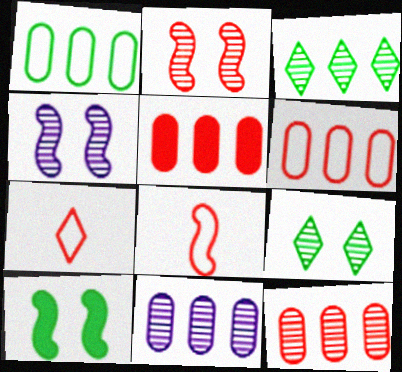[[1, 5, 11], 
[2, 5, 7], 
[5, 6, 12], 
[7, 10, 11]]